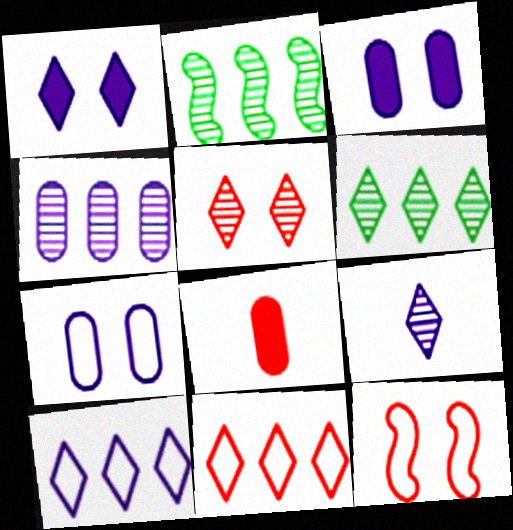[[1, 9, 10], 
[5, 6, 9]]